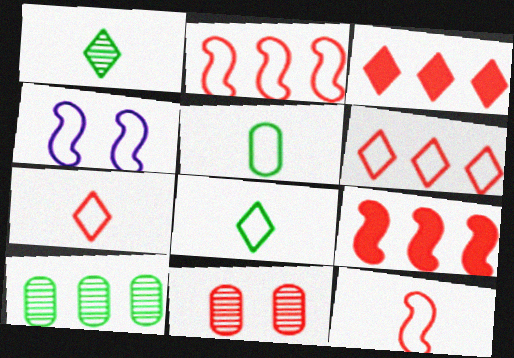[[3, 11, 12], 
[4, 5, 6], 
[7, 9, 11]]